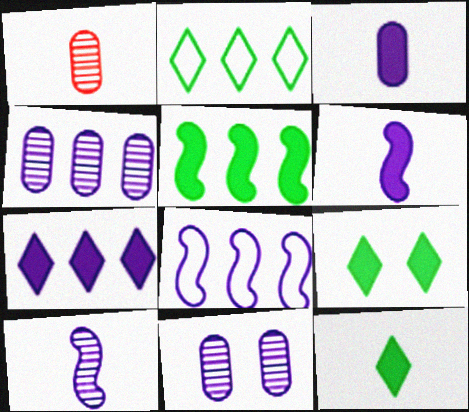[[1, 8, 9], 
[4, 7, 8]]